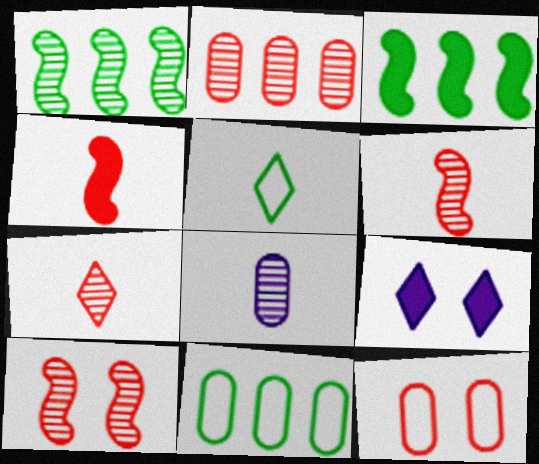[[2, 7, 10], 
[4, 5, 8], 
[6, 9, 11]]